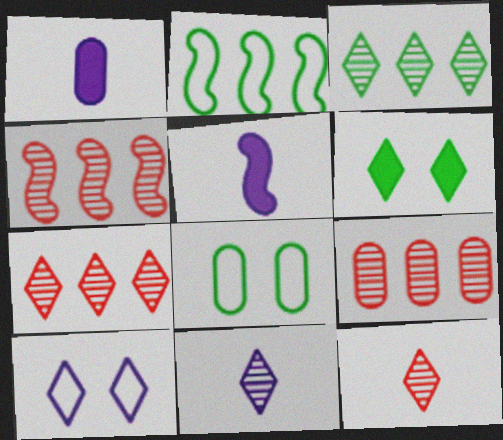[[1, 8, 9], 
[4, 7, 9], 
[5, 7, 8]]